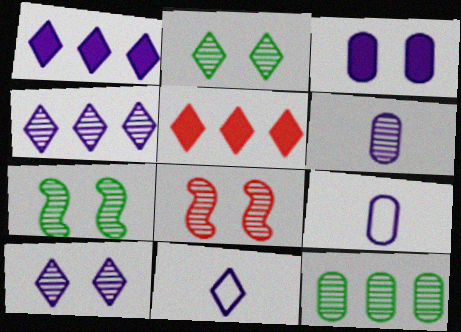[[1, 10, 11], 
[2, 5, 11], 
[5, 7, 9]]